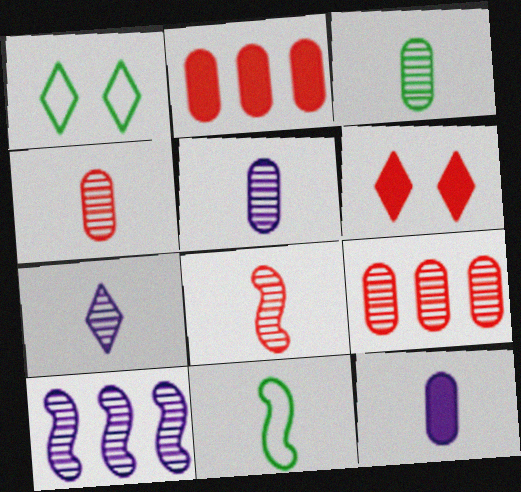[[3, 4, 5], 
[3, 7, 8]]